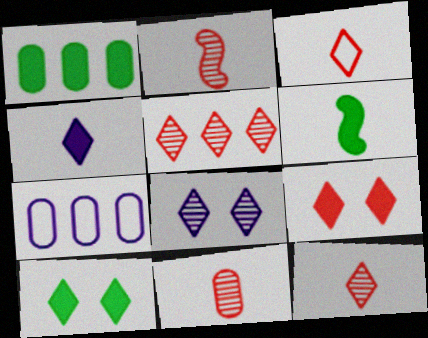[[1, 6, 10], 
[2, 7, 10], 
[2, 11, 12], 
[3, 5, 9]]